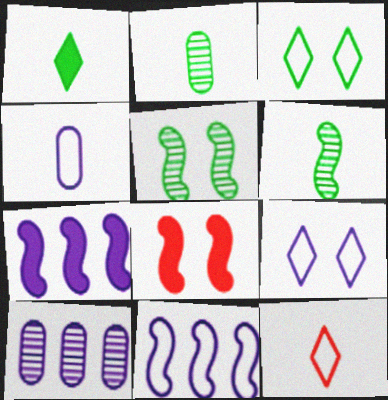[[4, 9, 11], 
[6, 8, 11]]